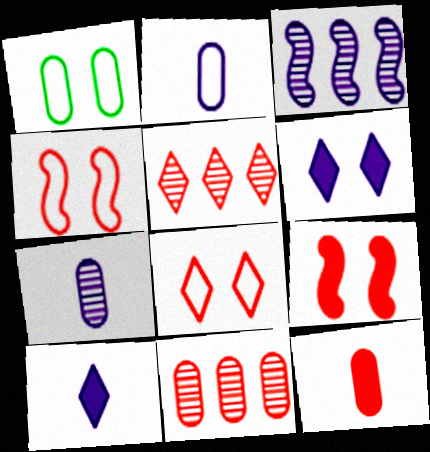[[2, 3, 6], 
[4, 5, 12]]